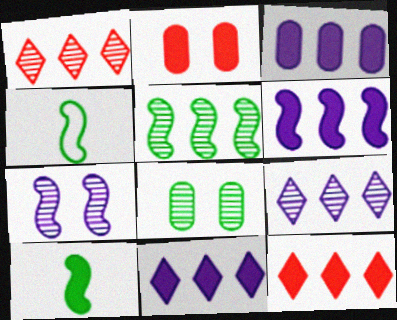[[2, 4, 9], 
[2, 10, 11], 
[3, 6, 11]]